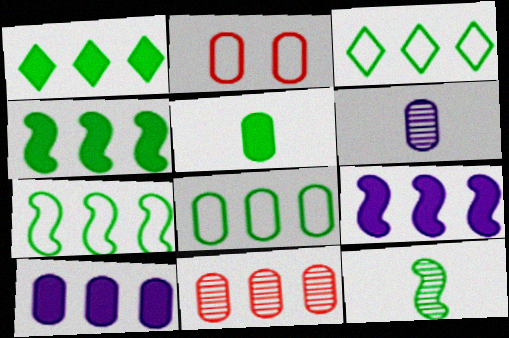[[3, 7, 8], 
[3, 9, 11], 
[8, 10, 11]]